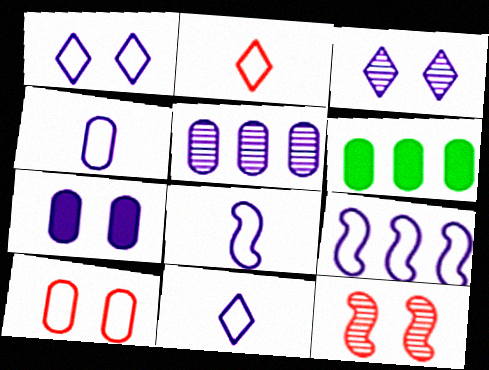[[1, 4, 9], 
[4, 5, 7], 
[4, 8, 11], 
[6, 11, 12]]